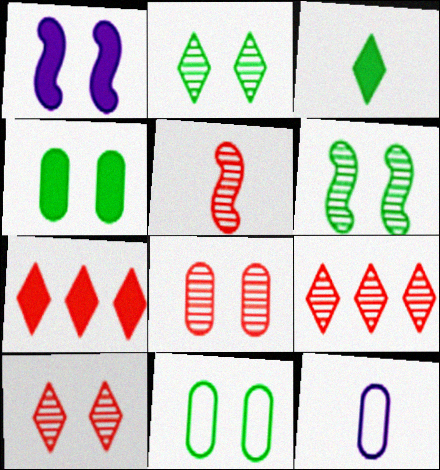[[1, 10, 11], 
[3, 5, 12], 
[5, 8, 9], 
[6, 7, 12]]